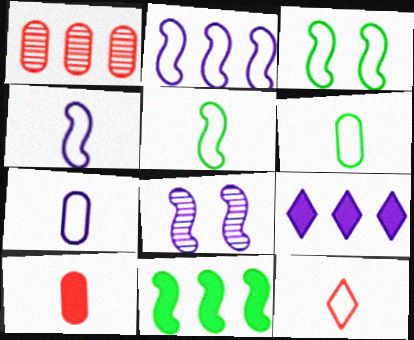[[4, 6, 12], 
[5, 7, 12], 
[7, 8, 9]]